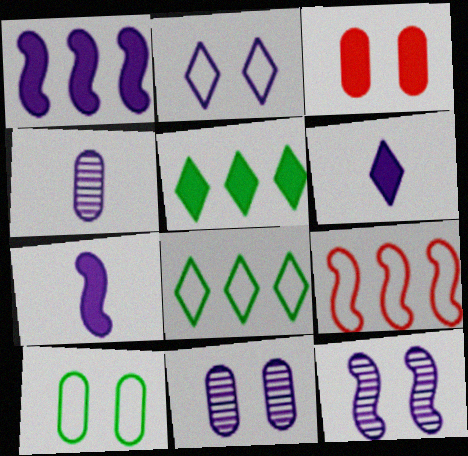[[1, 2, 4], 
[3, 5, 7], 
[3, 10, 11]]